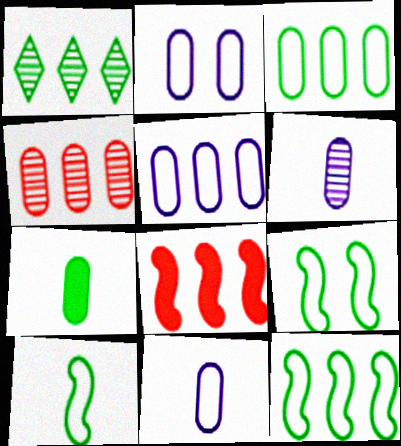[[1, 5, 8], 
[1, 7, 9], 
[2, 4, 7], 
[2, 5, 11], 
[9, 10, 12]]